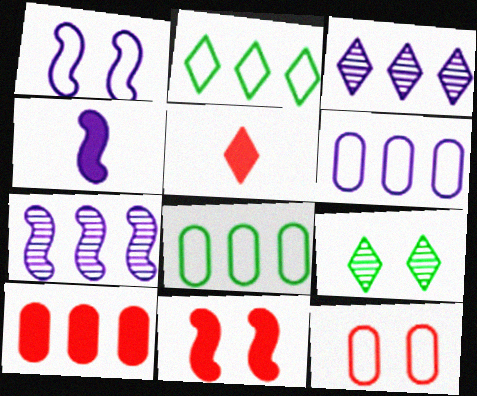[[1, 4, 7], 
[2, 7, 10], 
[5, 10, 11]]